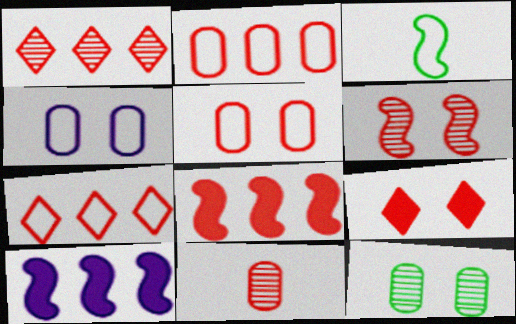[[1, 2, 8], 
[1, 6, 11], 
[3, 4, 7], 
[3, 6, 10], 
[5, 6, 9]]